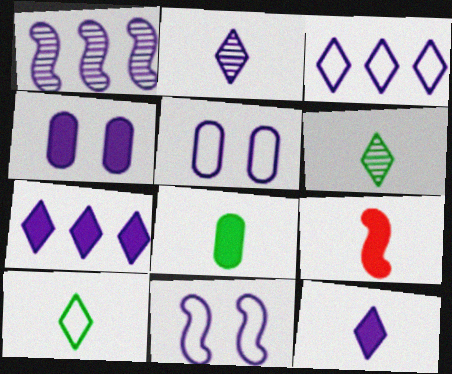[[1, 5, 12], 
[8, 9, 12]]